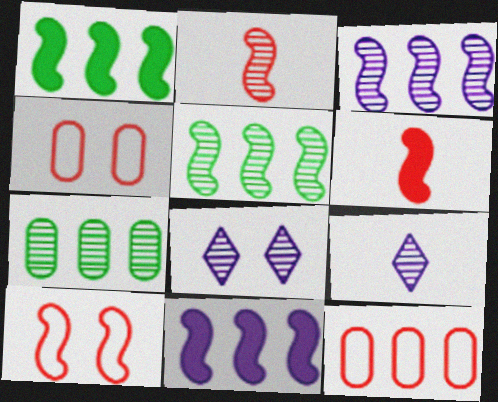[[1, 4, 9], 
[2, 7, 8]]